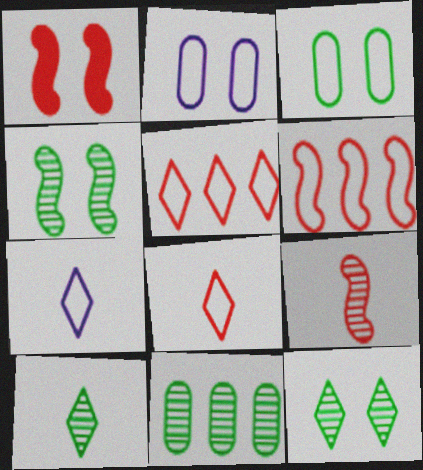[[1, 2, 12], 
[1, 6, 9], 
[1, 7, 11], 
[3, 6, 7], 
[4, 10, 11]]